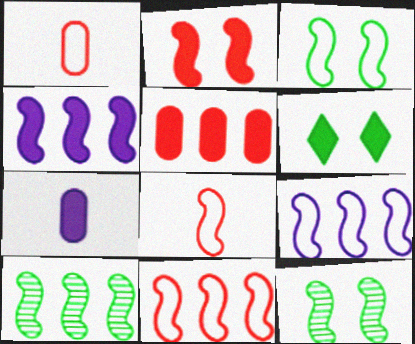[[3, 8, 9], 
[4, 8, 12], 
[4, 10, 11]]